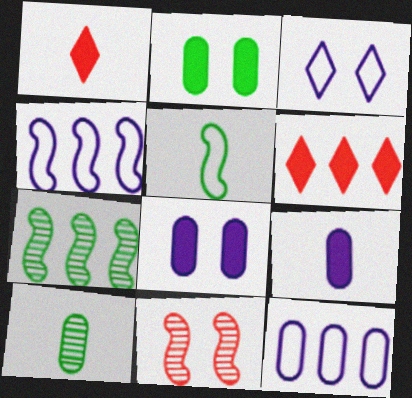[[2, 3, 11], 
[6, 7, 12]]